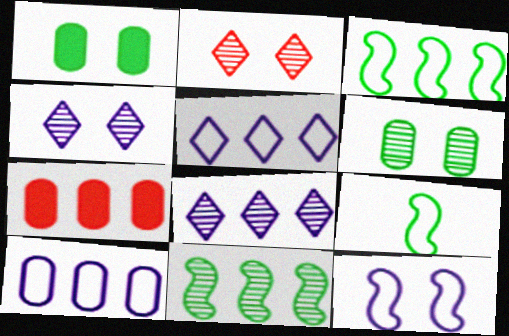[[1, 2, 12], 
[3, 7, 8], 
[4, 7, 9], 
[5, 7, 11]]